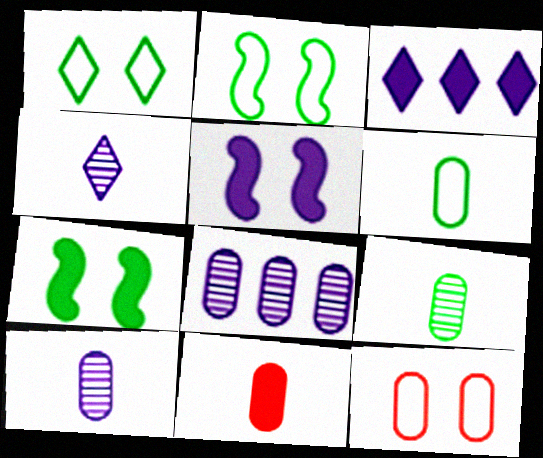[[3, 7, 11], 
[6, 10, 11]]